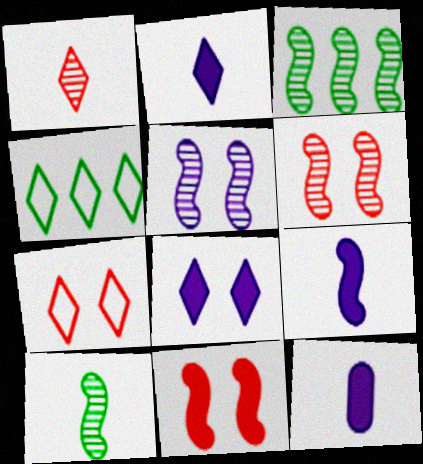[[1, 4, 8], 
[2, 9, 12], 
[3, 7, 12], 
[4, 6, 12]]